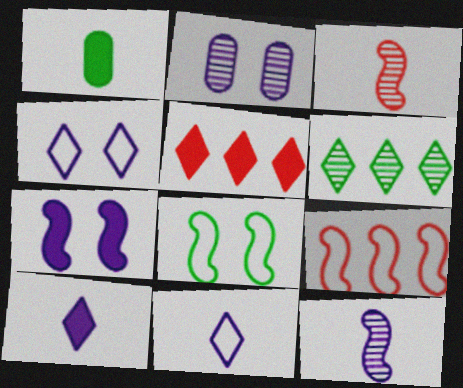[[1, 3, 11], 
[1, 5, 7], 
[1, 6, 8], 
[2, 3, 6], 
[2, 4, 7]]